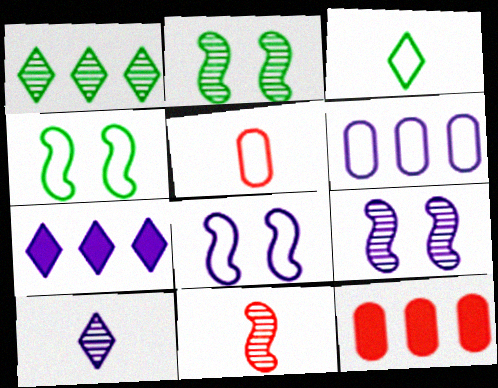[[2, 5, 7], 
[3, 9, 12], 
[4, 10, 12]]